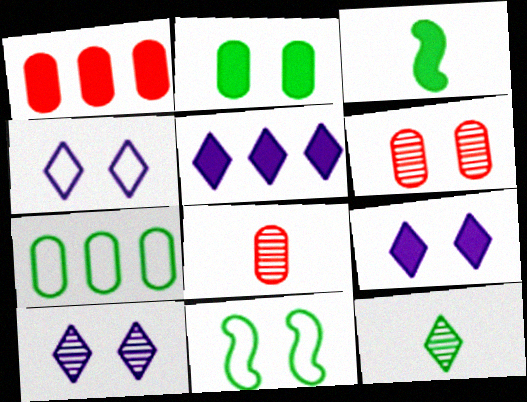[[1, 3, 9], 
[4, 9, 10], 
[5, 8, 11], 
[6, 9, 11]]